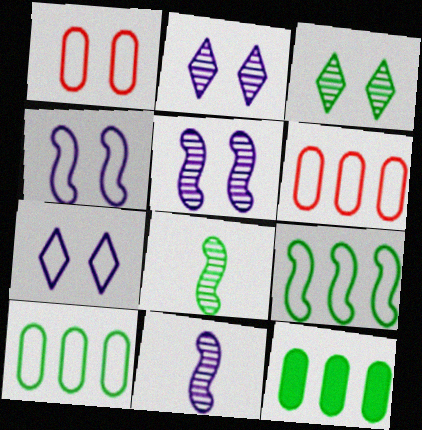[]